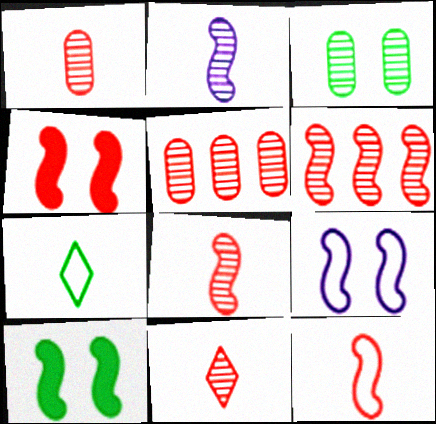[[1, 8, 11], 
[4, 6, 12]]